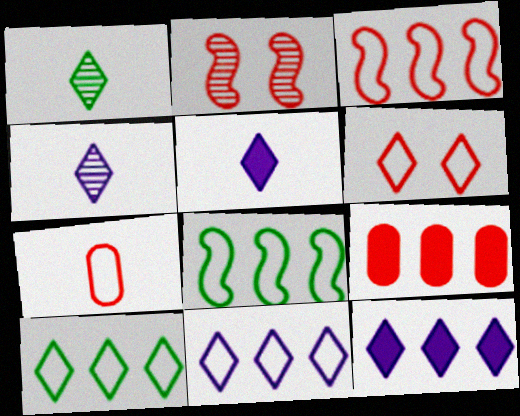[[1, 6, 12], 
[3, 6, 7]]